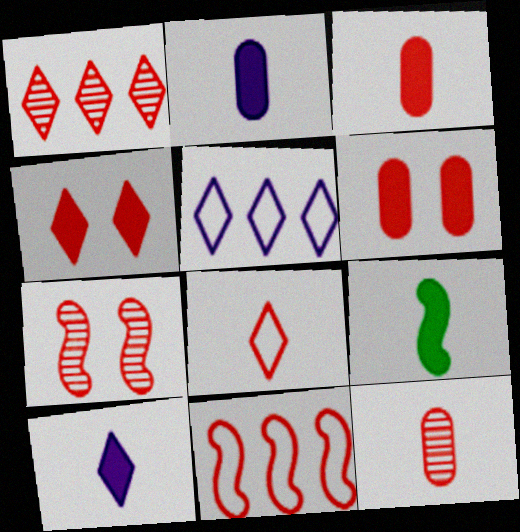[[1, 4, 8], 
[1, 7, 12], 
[3, 9, 10], 
[4, 11, 12]]